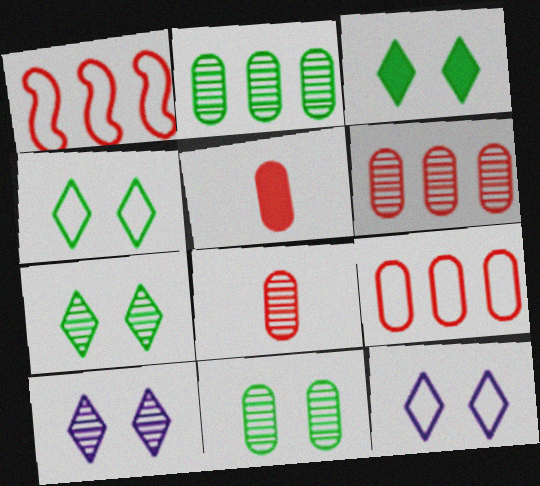[[3, 4, 7]]